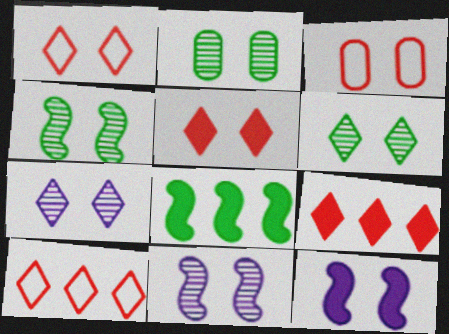[[1, 2, 12], 
[2, 4, 6], 
[3, 6, 12]]